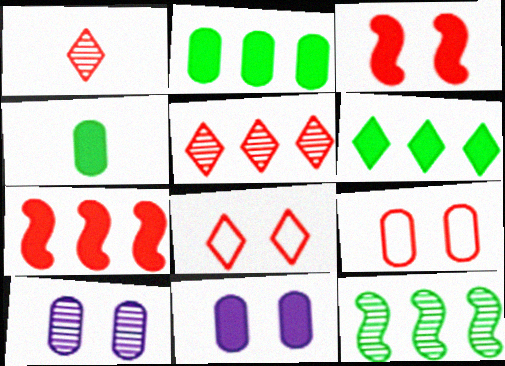[[1, 7, 9], 
[1, 10, 12]]